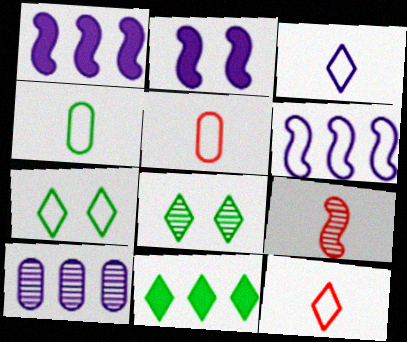[[1, 5, 8], 
[2, 3, 10], 
[5, 6, 7], 
[8, 9, 10]]